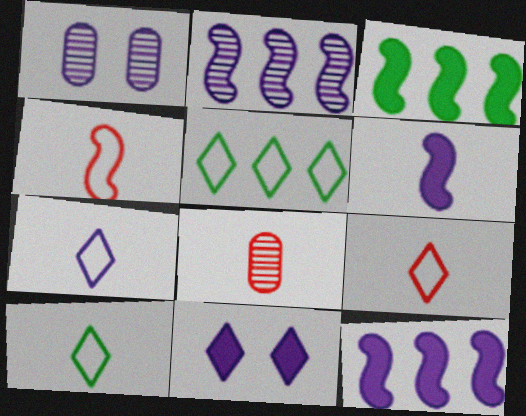[[1, 3, 9], 
[1, 7, 12], 
[6, 8, 10], 
[7, 9, 10]]